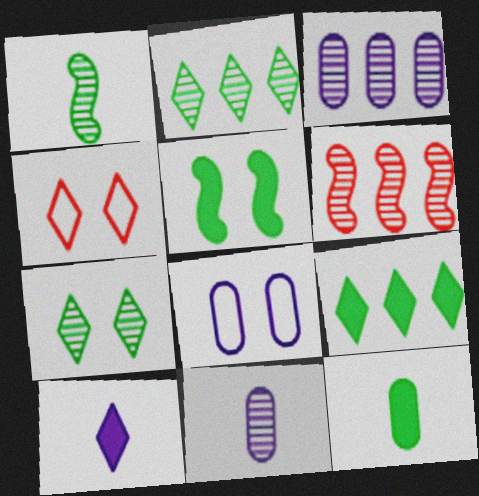[[2, 3, 6], 
[2, 4, 10], 
[5, 9, 12], 
[6, 7, 11]]